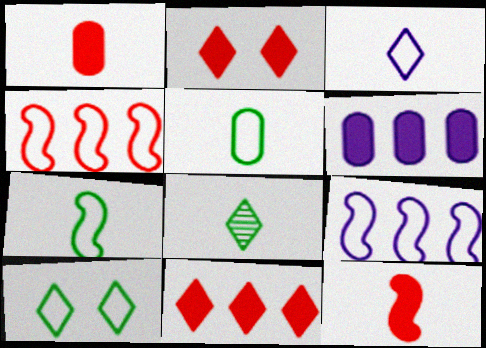[]